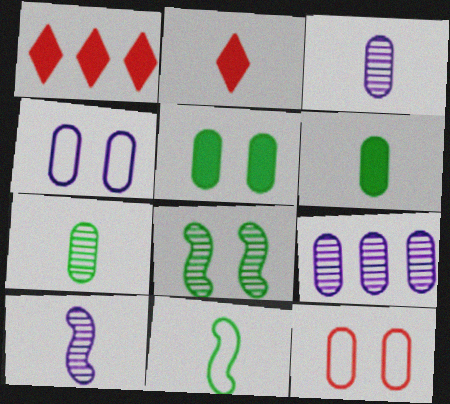[[2, 3, 11], 
[6, 9, 12]]